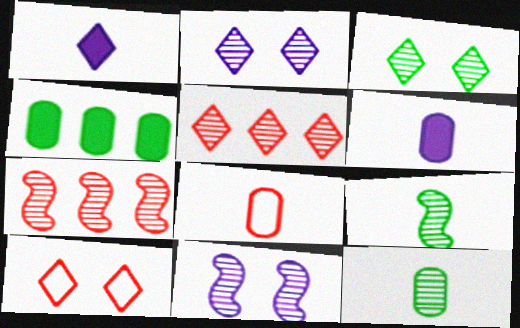[[1, 8, 9], 
[2, 7, 12], 
[5, 11, 12], 
[6, 8, 12], 
[7, 9, 11]]